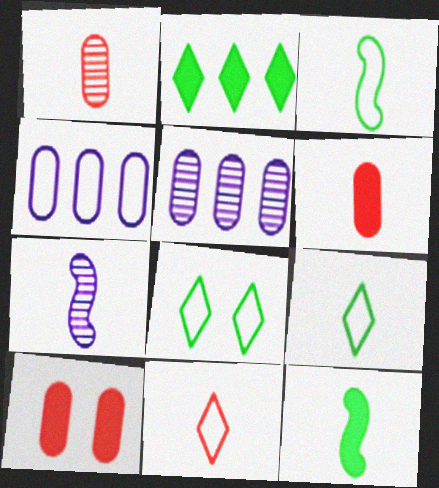[[6, 7, 9]]